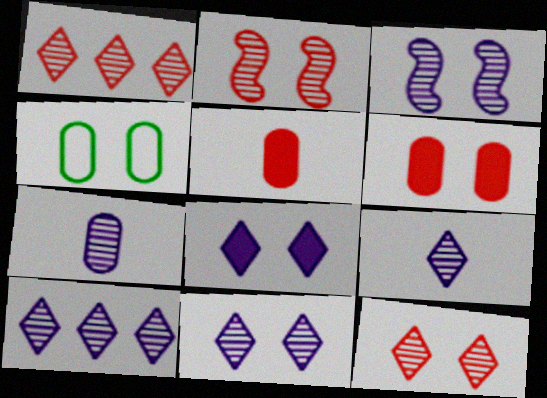[[2, 4, 8], 
[3, 7, 10], 
[9, 10, 11]]